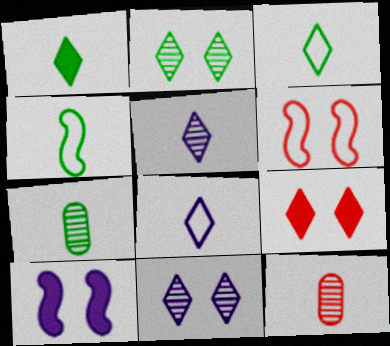[[1, 4, 7]]